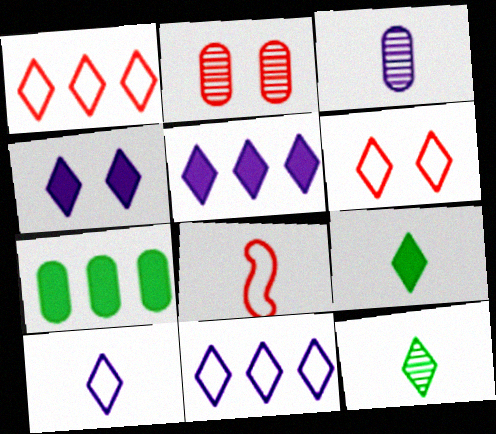[[1, 4, 12], 
[3, 8, 9], 
[5, 6, 12]]